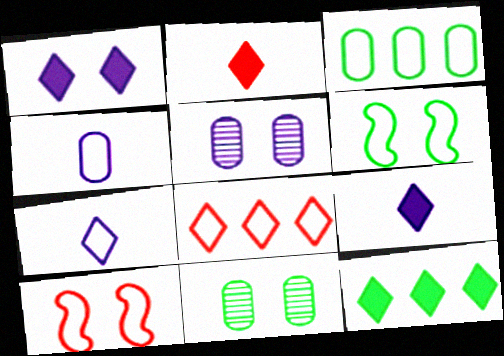[[1, 2, 12], 
[1, 10, 11], 
[3, 7, 10], 
[4, 6, 8]]